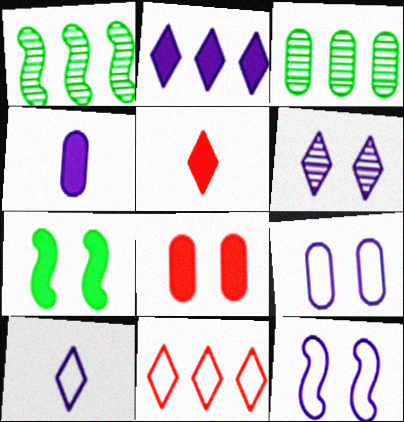[[1, 5, 9], 
[1, 8, 10], 
[2, 6, 10], 
[3, 5, 12]]